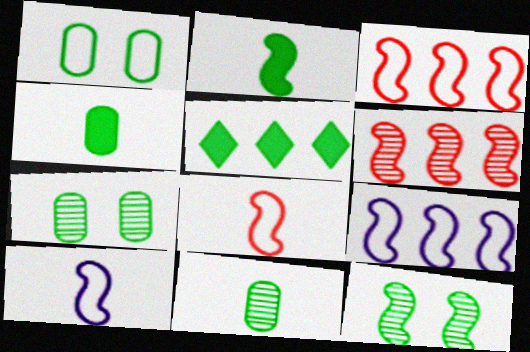[]